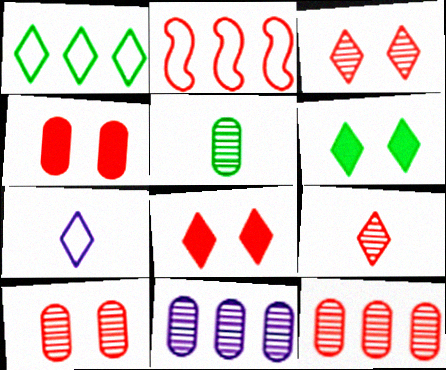[[2, 4, 9], 
[5, 10, 11]]